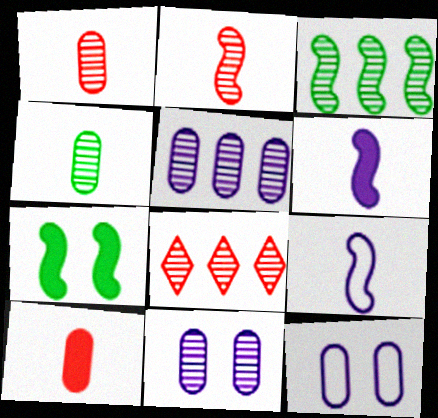[[3, 5, 8]]